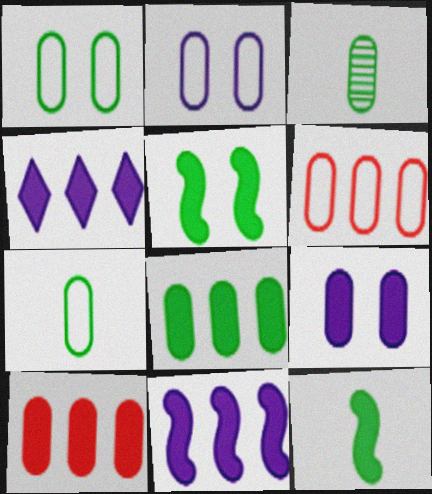[[1, 3, 8], 
[2, 3, 10], 
[2, 6, 7], 
[3, 6, 9]]